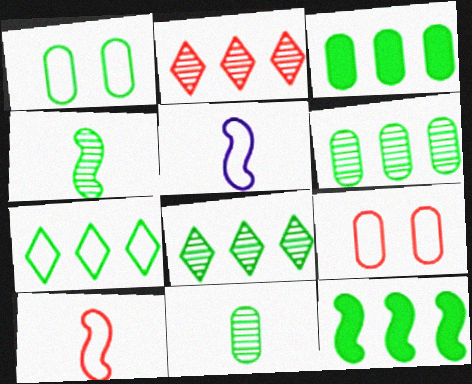[[1, 3, 11], 
[5, 7, 9], 
[6, 7, 12]]